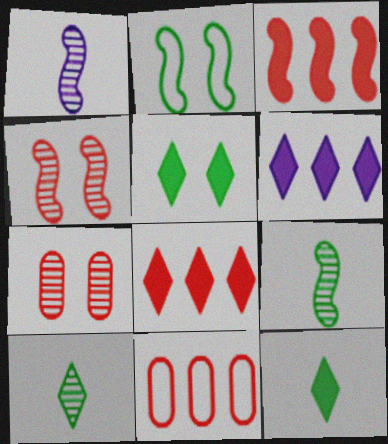[[1, 2, 3], 
[1, 5, 11]]